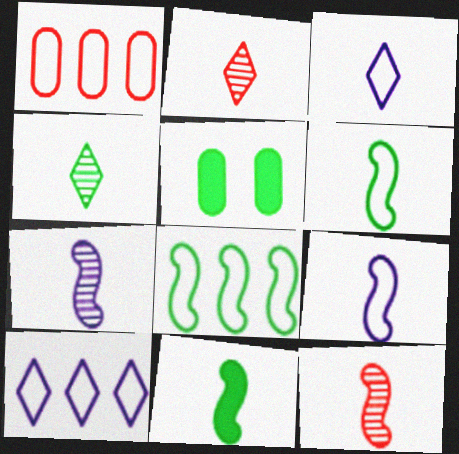[[1, 8, 10], 
[4, 5, 8], 
[5, 10, 12], 
[9, 11, 12]]